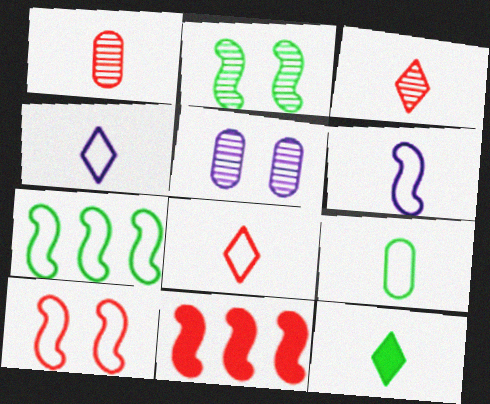[[1, 6, 12], 
[2, 6, 11], 
[3, 4, 12], 
[6, 7, 10], 
[6, 8, 9]]